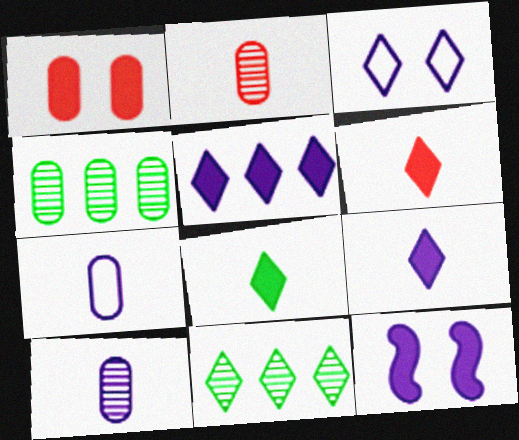[[1, 4, 7], 
[3, 6, 11], 
[6, 8, 9]]